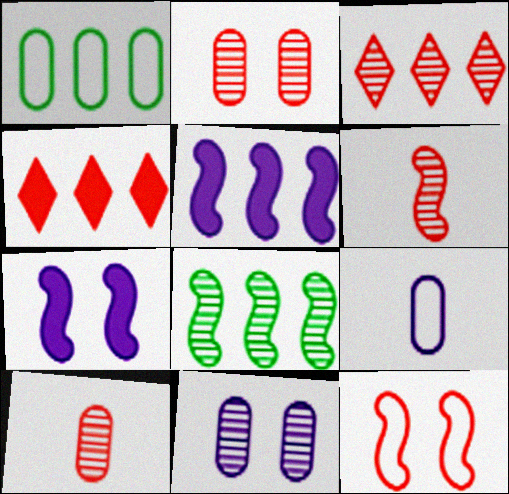[[1, 3, 5], 
[2, 3, 6], 
[4, 10, 12]]